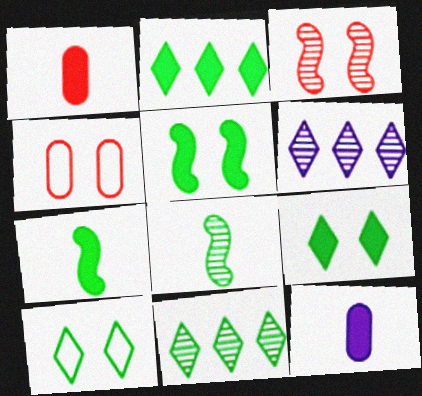[[4, 6, 7]]